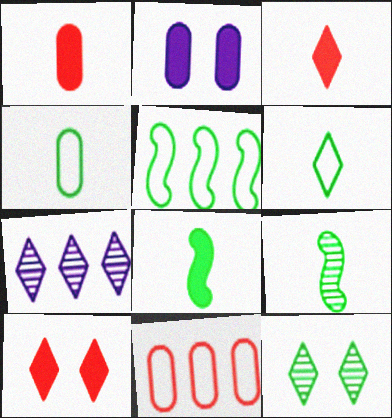[[6, 7, 10]]